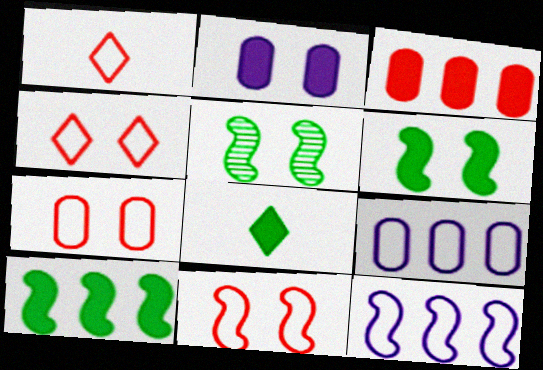[[2, 4, 5], 
[4, 7, 11]]